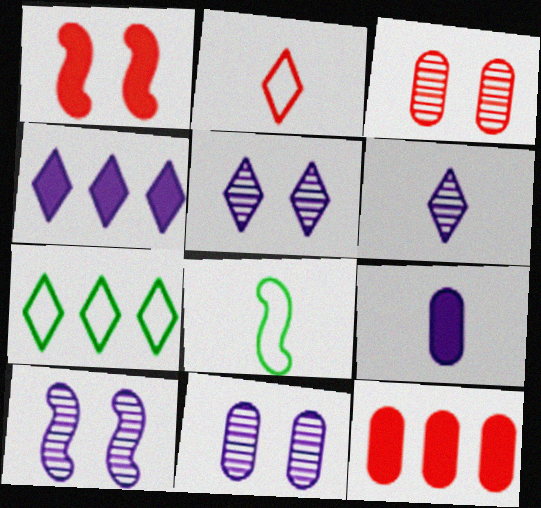[[3, 4, 8], 
[5, 8, 12], 
[5, 10, 11]]